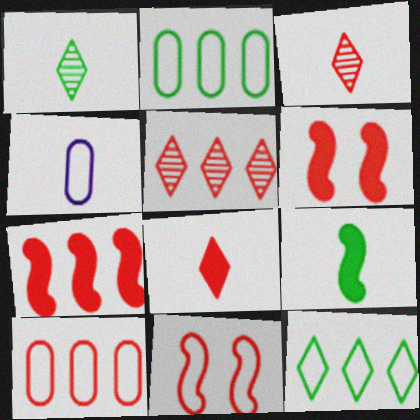[[3, 4, 9], 
[3, 6, 10], 
[4, 11, 12], 
[5, 7, 10]]